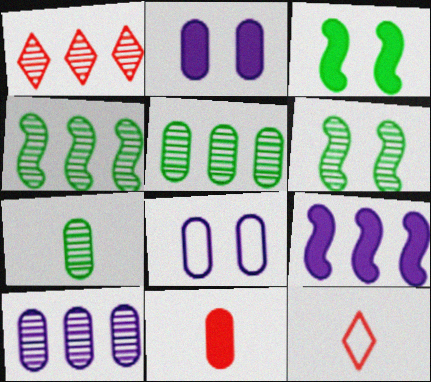[[1, 4, 10], 
[2, 4, 12], 
[3, 10, 12], 
[5, 8, 11]]